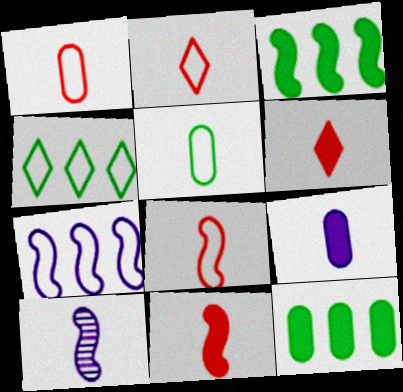[[1, 2, 8], 
[5, 6, 10]]